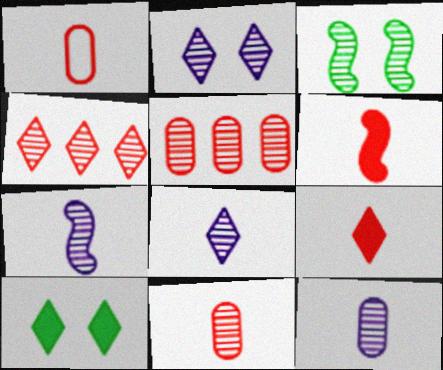[[3, 4, 12], 
[3, 5, 8], 
[7, 8, 12]]